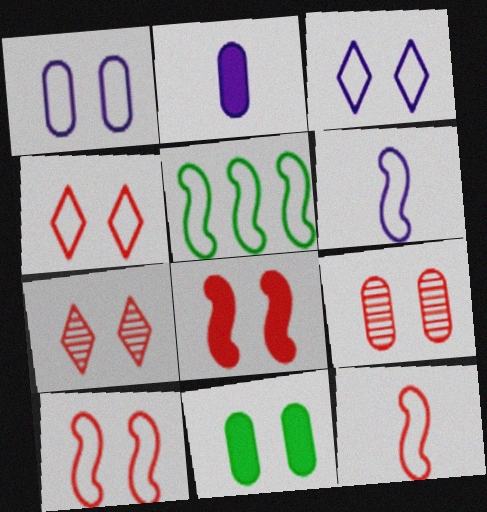[[1, 9, 11], 
[2, 5, 7], 
[4, 8, 9], 
[5, 6, 10]]